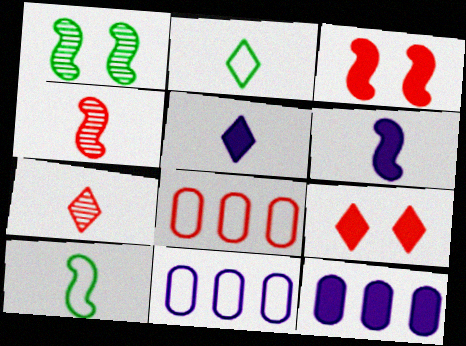[[1, 5, 8], 
[2, 5, 7], 
[3, 7, 8], 
[4, 6, 10], 
[4, 8, 9]]